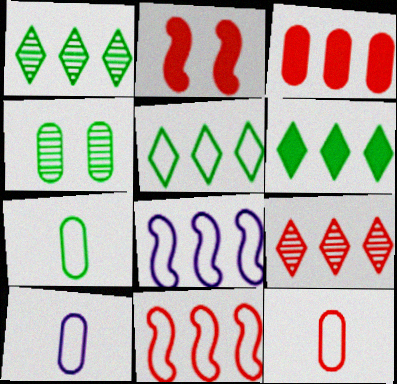[[1, 2, 10], 
[1, 3, 8], 
[1, 5, 6], 
[2, 9, 12], 
[3, 4, 10], 
[3, 9, 11], 
[7, 10, 12]]